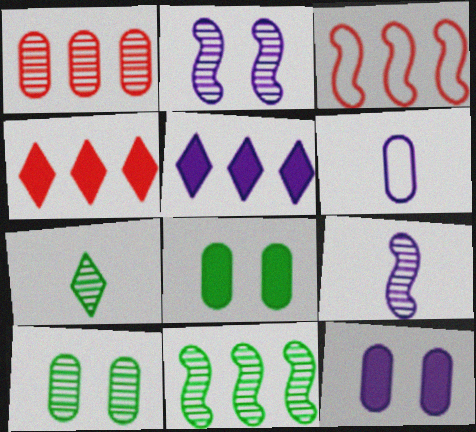[[1, 2, 7], 
[1, 3, 4], 
[1, 6, 8], 
[2, 5, 6], 
[3, 7, 12], 
[7, 10, 11]]